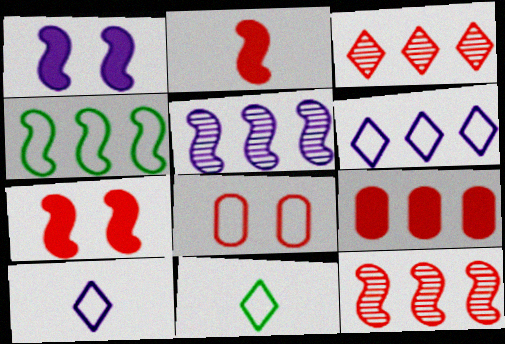[[2, 3, 8], 
[4, 8, 10]]